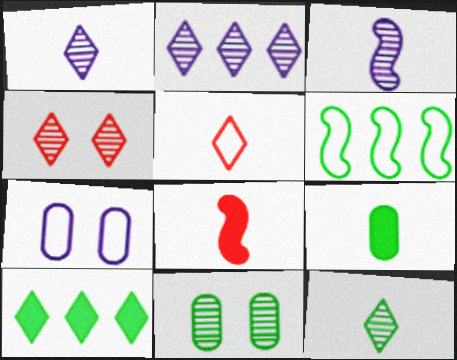[[2, 4, 12], 
[3, 5, 9], 
[5, 6, 7]]